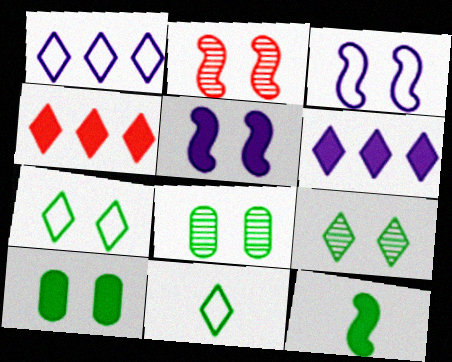[]